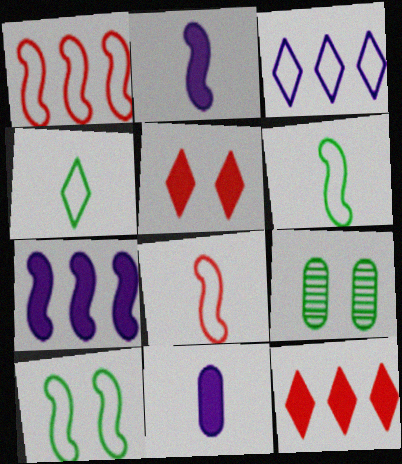[]